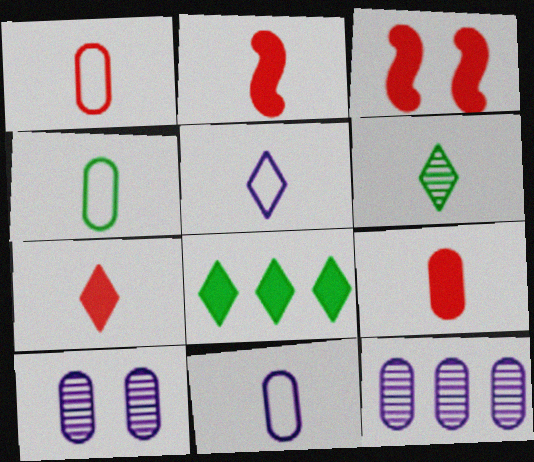[[1, 4, 11], 
[2, 6, 11], 
[2, 7, 9], 
[5, 6, 7]]